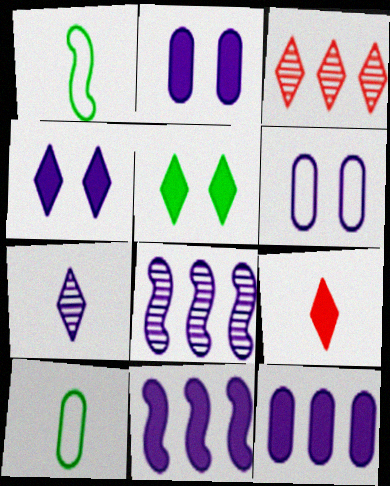[[1, 2, 3], 
[6, 7, 11]]